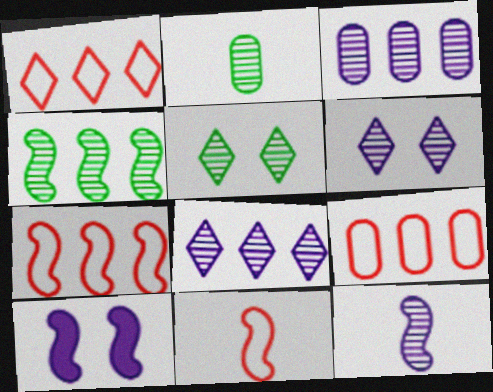[[1, 2, 10], 
[1, 7, 9], 
[2, 4, 5], 
[3, 6, 12], 
[4, 10, 11]]